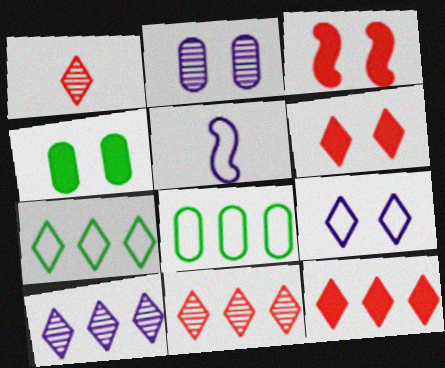[[4, 5, 11], 
[7, 10, 12]]